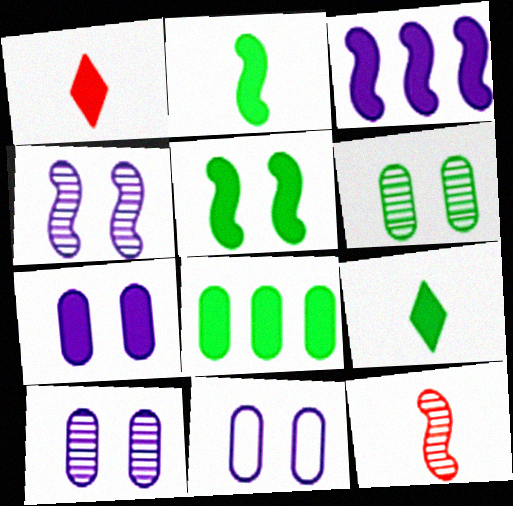[[5, 8, 9], 
[7, 10, 11]]